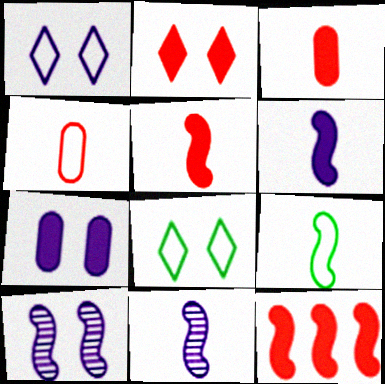[[1, 7, 10], 
[2, 3, 12], 
[5, 9, 11], 
[9, 10, 12]]